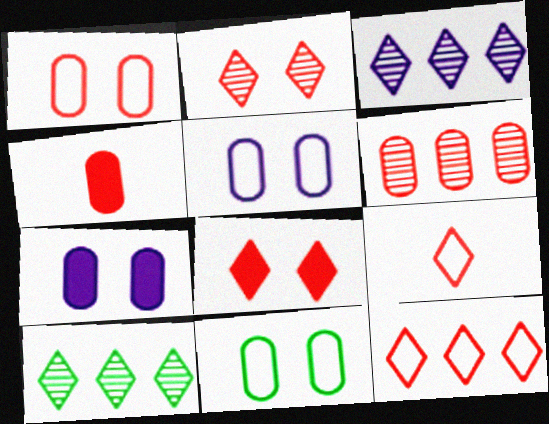[[1, 4, 6], 
[1, 5, 11]]